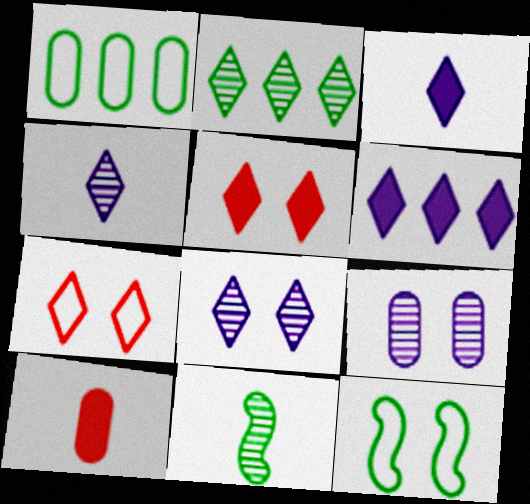[[1, 9, 10], 
[2, 3, 7], 
[5, 9, 12]]